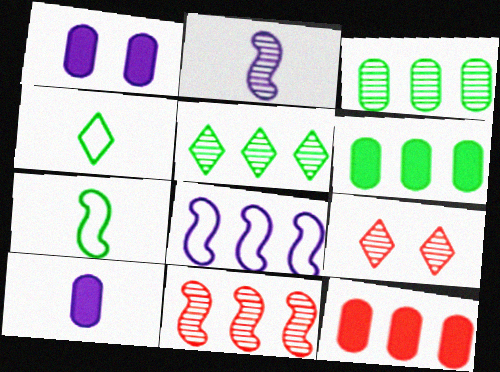[[1, 4, 11], 
[2, 3, 9], 
[5, 8, 12]]